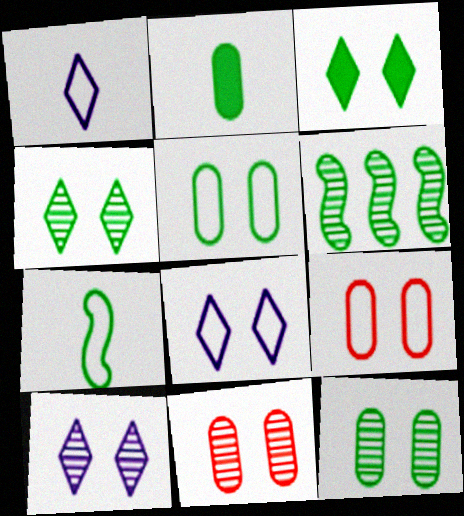[]